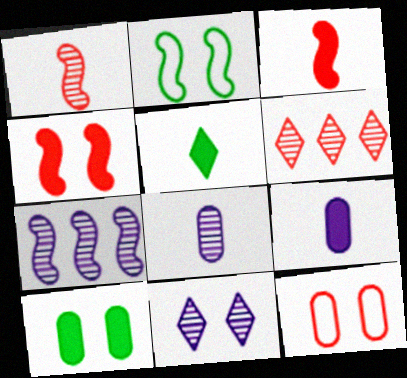[[2, 3, 7], 
[2, 6, 9], 
[3, 5, 9], 
[3, 6, 12], 
[5, 7, 12], 
[7, 8, 11]]